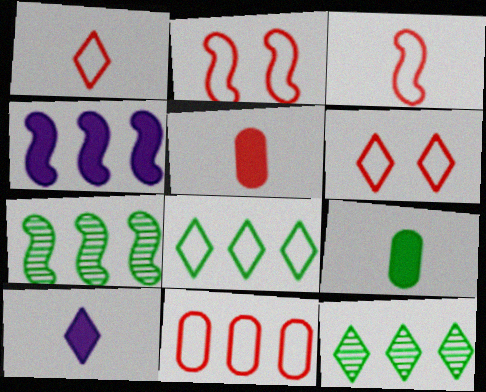[[1, 2, 11], 
[3, 6, 11], 
[4, 11, 12], 
[6, 10, 12]]